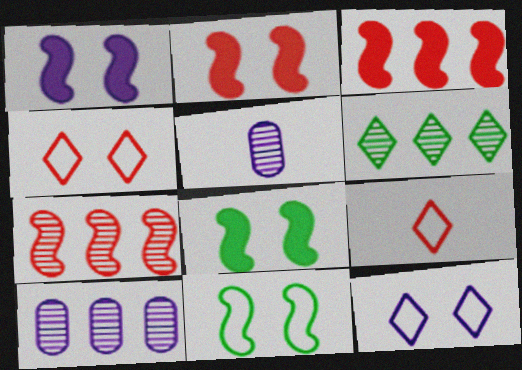[[1, 2, 8], 
[6, 7, 10], 
[8, 9, 10]]